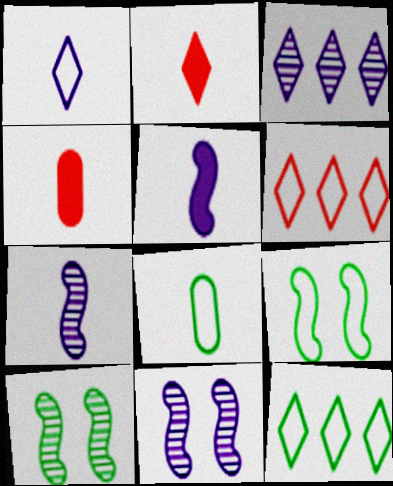[[2, 7, 8], 
[3, 4, 9], 
[4, 11, 12], 
[8, 9, 12]]